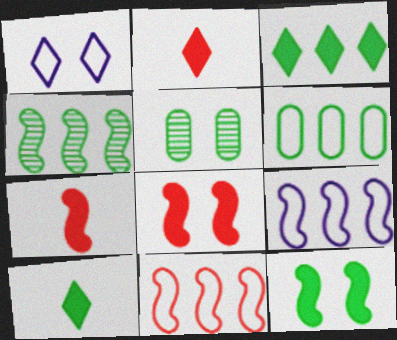[[1, 5, 8], 
[2, 5, 9], 
[3, 4, 6]]